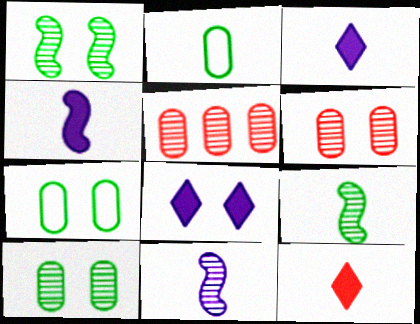[[2, 11, 12]]